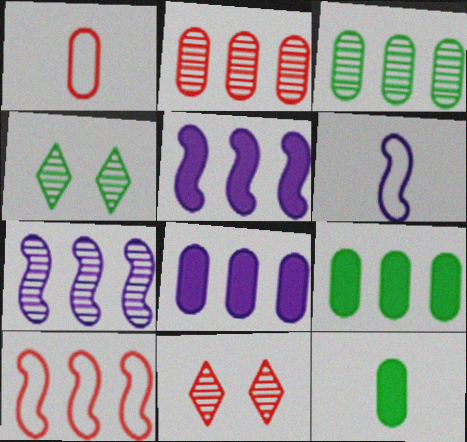[[1, 4, 5], 
[6, 9, 11]]